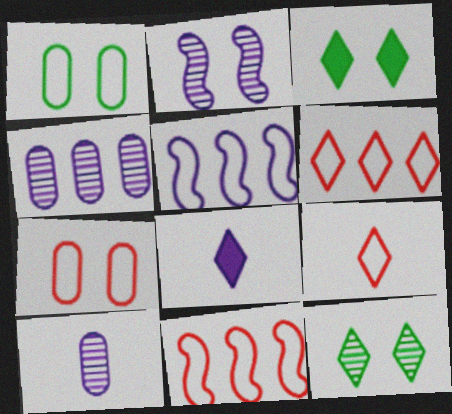[[1, 5, 9], 
[2, 3, 7], 
[3, 10, 11], 
[6, 8, 12], 
[7, 9, 11]]